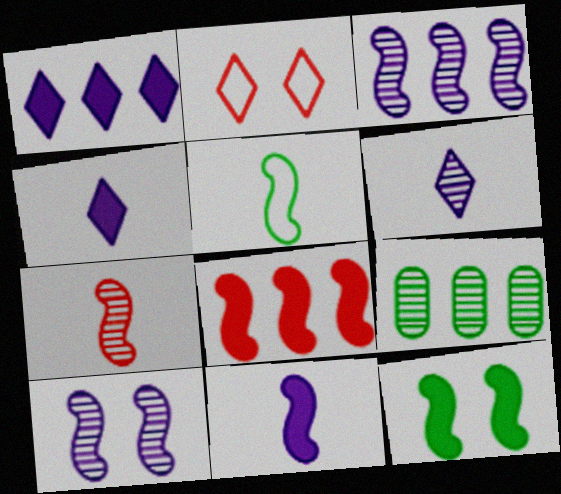[[2, 9, 11], 
[5, 7, 11], 
[5, 8, 10], 
[8, 11, 12]]